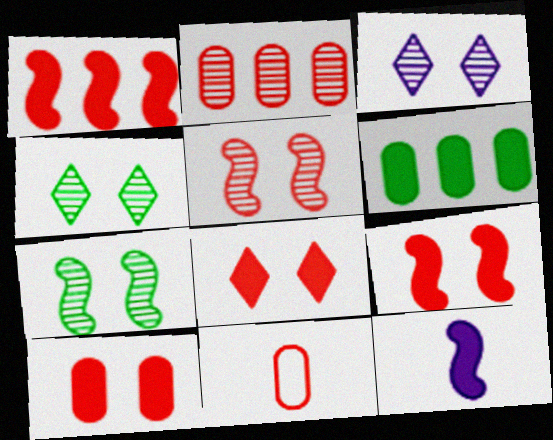[[2, 10, 11], 
[6, 8, 12], 
[8, 9, 10]]